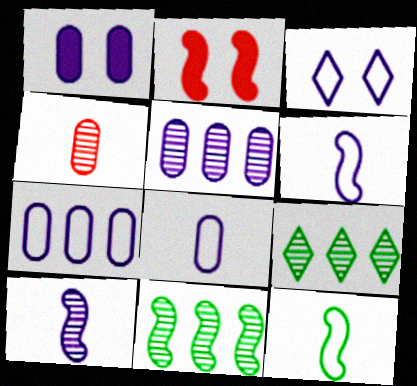[[1, 5, 8], 
[2, 6, 11], 
[2, 8, 9], 
[3, 6, 7]]